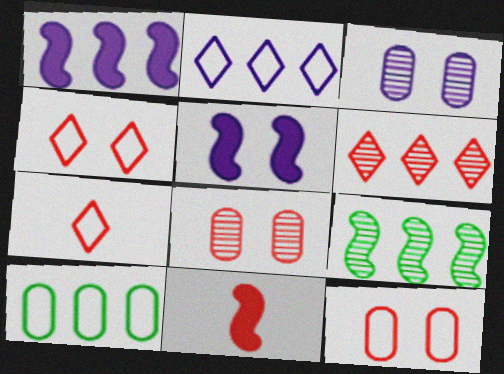[[1, 6, 10], 
[6, 11, 12]]